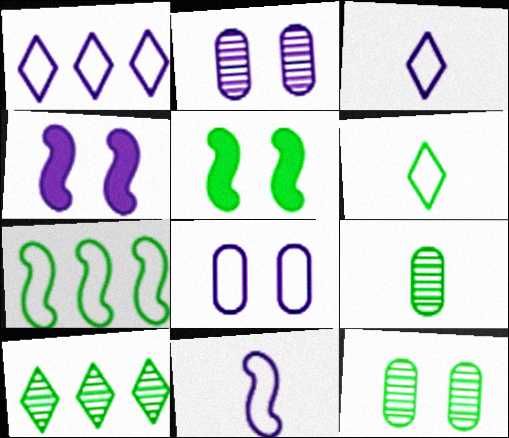[[1, 8, 11]]